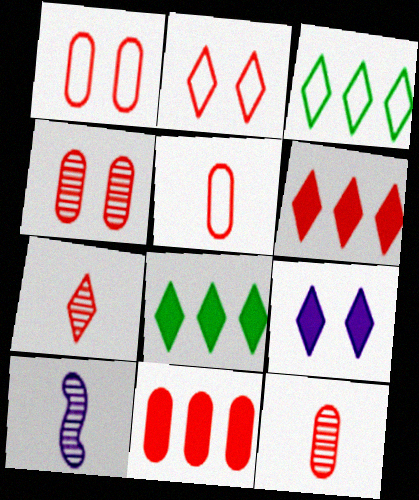[[1, 8, 10], 
[1, 11, 12], 
[2, 6, 7], 
[3, 7, 9], 
[4, 5, 11]]